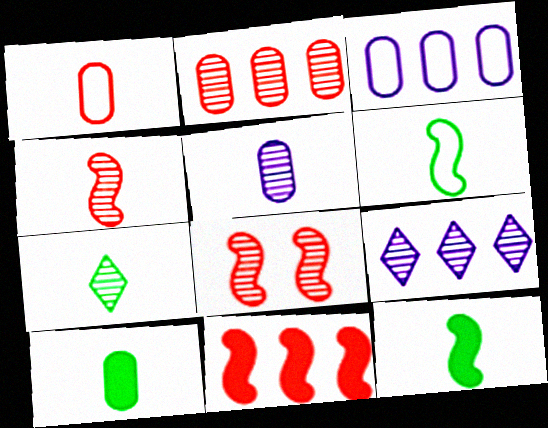[[1, 5, 10], 
[4, 5, 7], 
[6, 7, 10]]